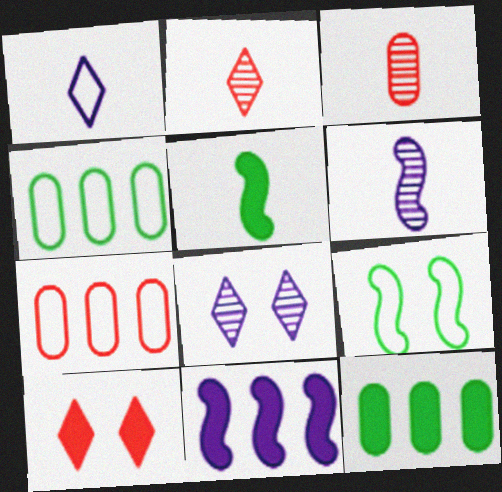[[1, 3, 5], 
[1, 7, 9], 
[4, 6, 10], 
[5, 7, 8]]